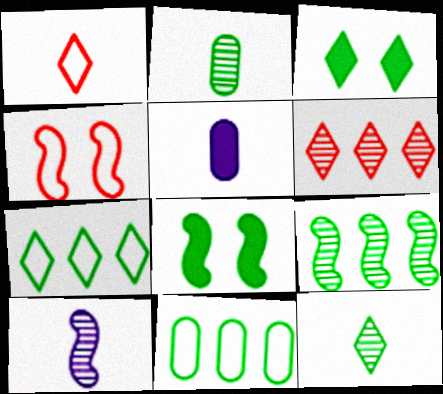[[2, 7, 8], 
[3, 7, 12], 
[8, 11, 12]]